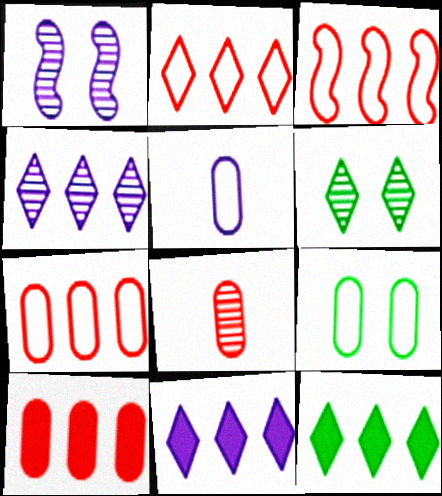[[1, 5, 11], 
[2, 3, 7], 
[2, 4, 12], 
[5, 7, 9]]